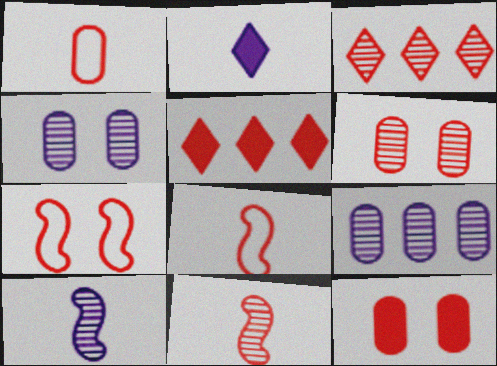[[3, 6, 11], 
[3, 8, 12], 
[5, 6, 8]]